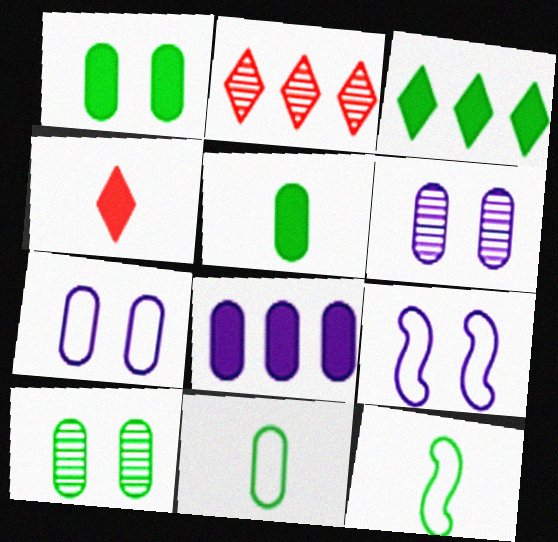[[2, 5, 9], 
[3, 10, 12]]